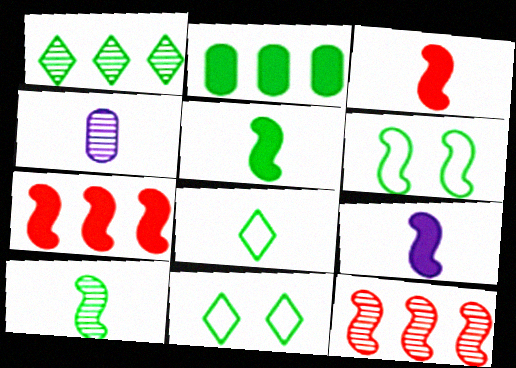[[2, 10, 11], 
[3, 4, 8], 
[3, 5, 9], 
[4, 7, 11], 
[6, 9, 12]]